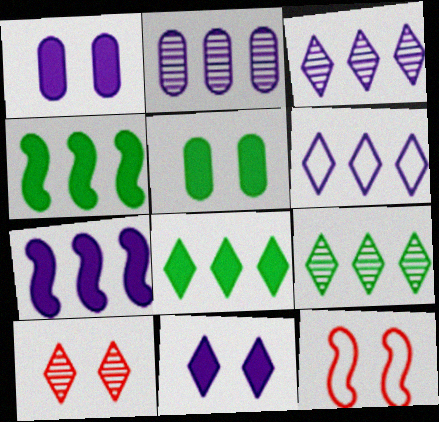[[2, 6, 7]]